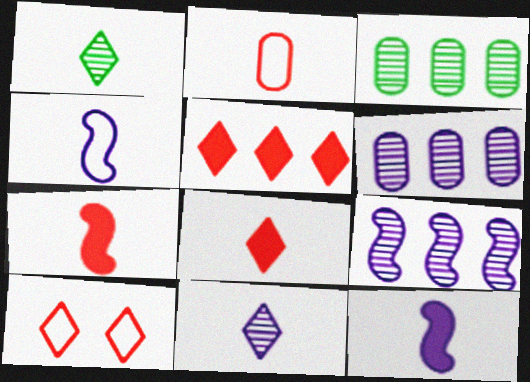[[1, 2, 12], 
[3, 10, 12]]